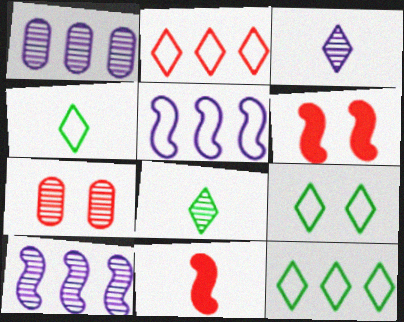[[1, 4, 6], 
[1, 9, 11], 
[2, 7, 11], 
[4, 9, 12], 
[7, 8, 10]]